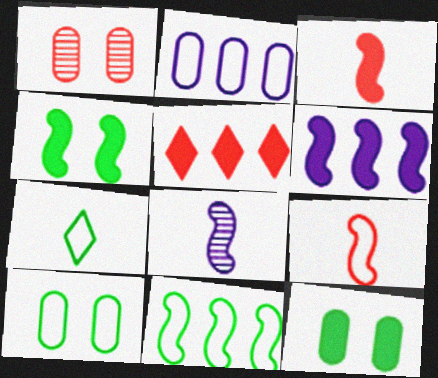[[1, 5, 9], 
[1, 6, 7], 
[3, 4, 6], 
[5, 8, 10], 
[7, 10, 11]]